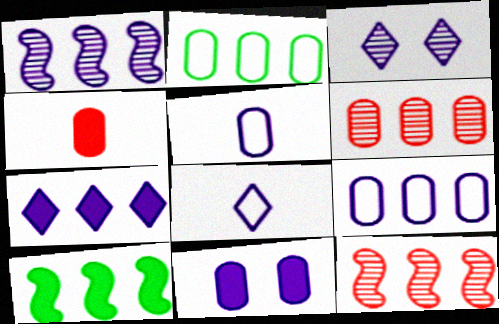[[1, 7, 9], 
[1, 8, 11], 
[2, 7, 12], 
[3, 7, 8]]